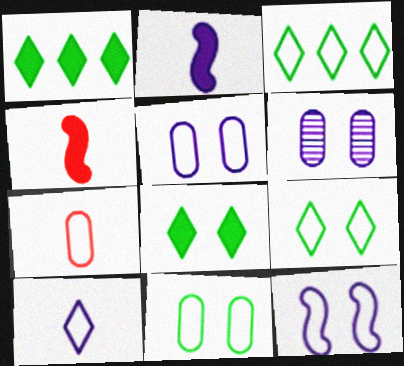[[3, 4, 6], 
[3, 7, 12]]